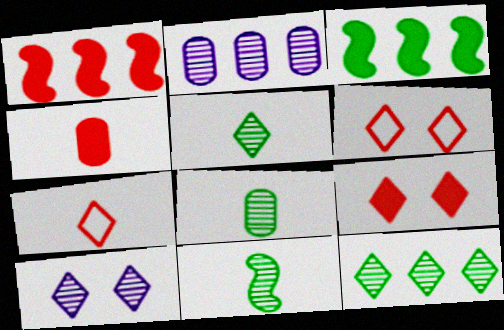[[1, 4, 9], 
[5, 8, 11]]